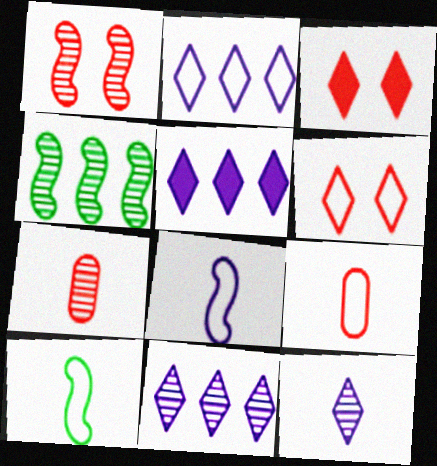[[2, 5, 11]]